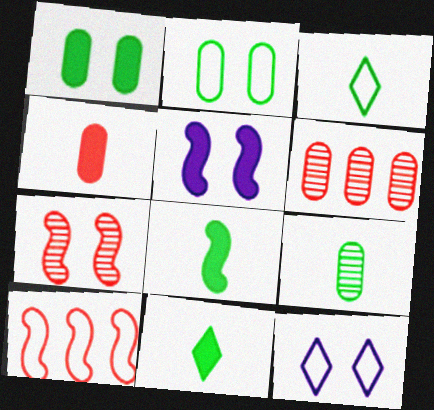[[1, 7, 12], 
[3, 5, 6], 
[3, 8, 9], 
[6, 8, 12]]